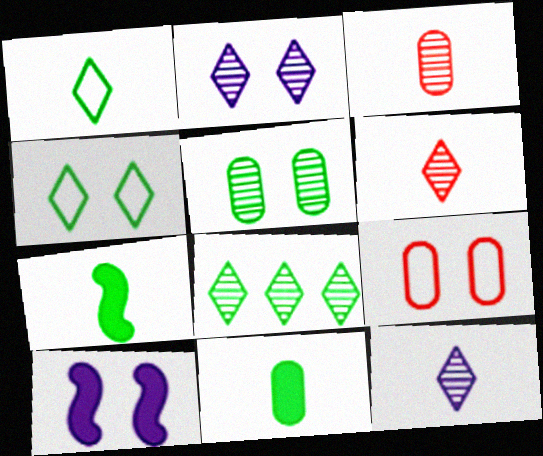[[2, 6, 8]]